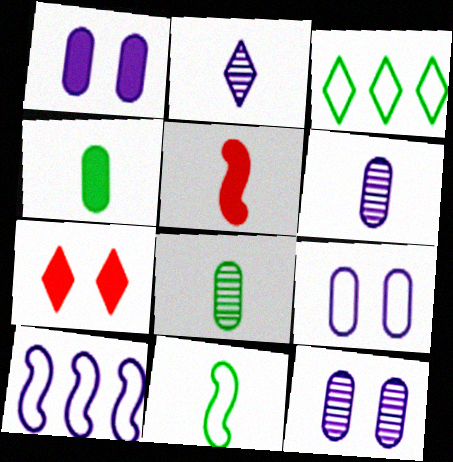[[1, 2, 10], 
[1, 9, 12], 
[2, 3, 7], 
[3, 5, 12], 
[7, 8, 10]]